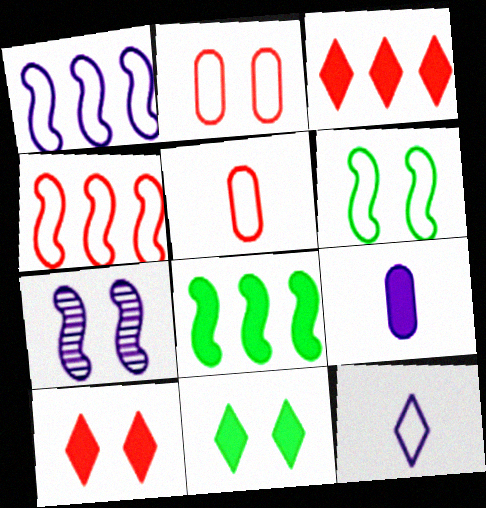[[2, 7, 11], 
[8, 9, 10]]